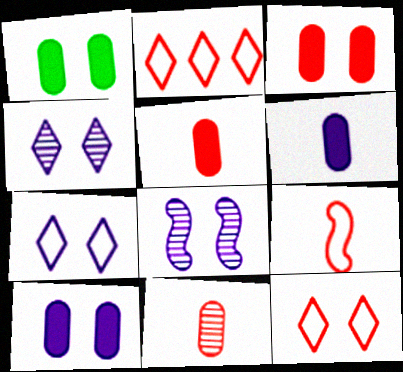[[1, 3, 10], 
[1, 8, 12], 
[7, 8, 10]]